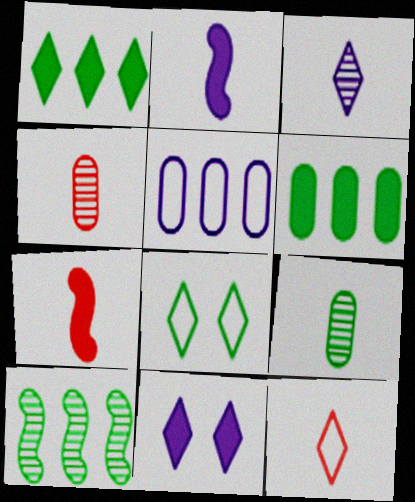[[2, 9, 12], 
[4, 7, 12], 
[6, 7, 11]]